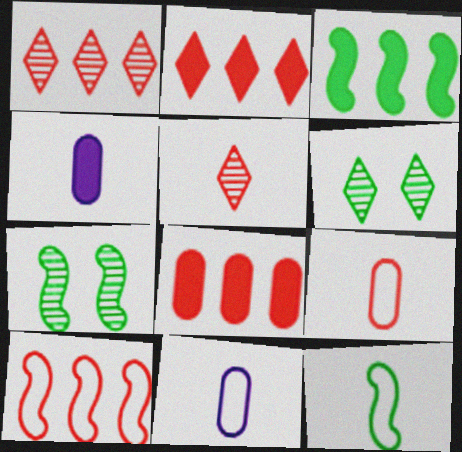[[1, 8, 10], 
[2, 7, 11], 
[3, 7, 12], 
[4, 5, 12], 
[4, 6, 10]]